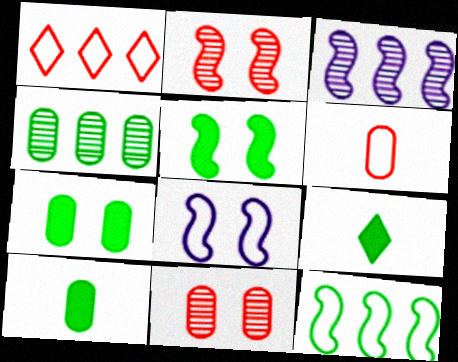[[2, 5, 8]]